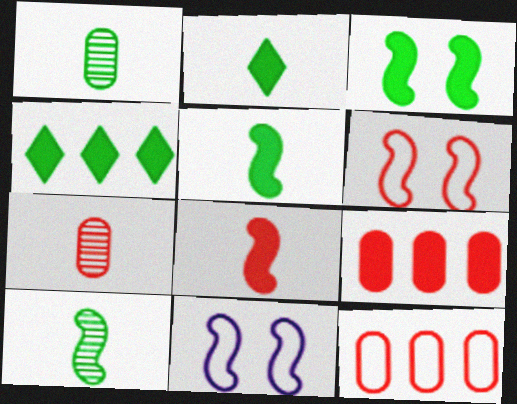[[4, 7, 11]]